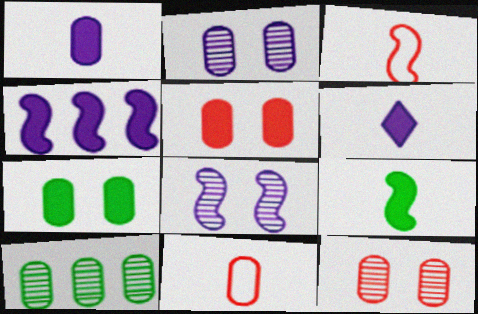[]